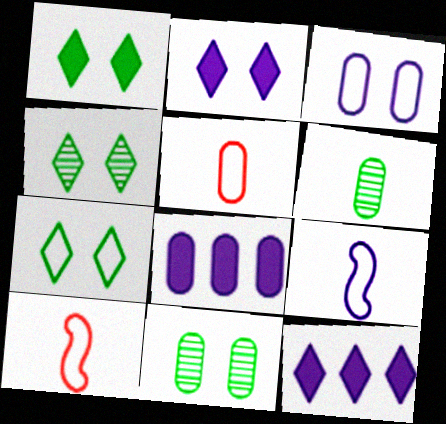[[1, 4, 7], 
[4, 8, 10], 
[5, 8, 11], 
[10, 11, 12]]